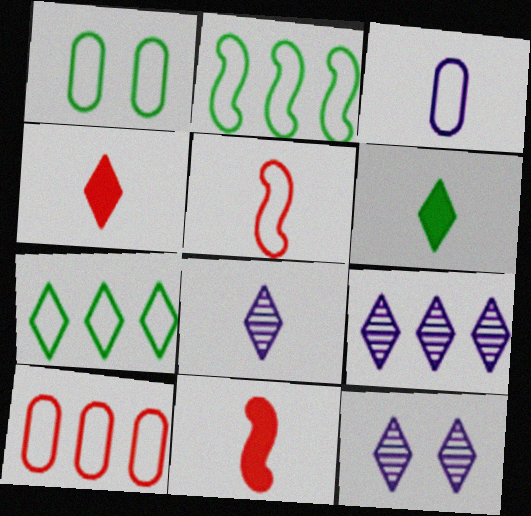[[1, 3, 10], 
[1, 9, 11], 
[4, 7, 12], 
[8, 9, 12]]